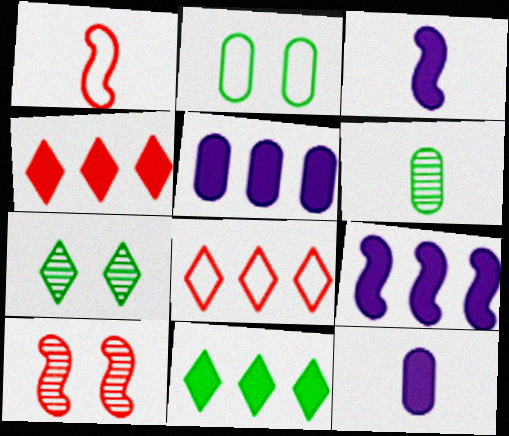[[1, 5, 7]]